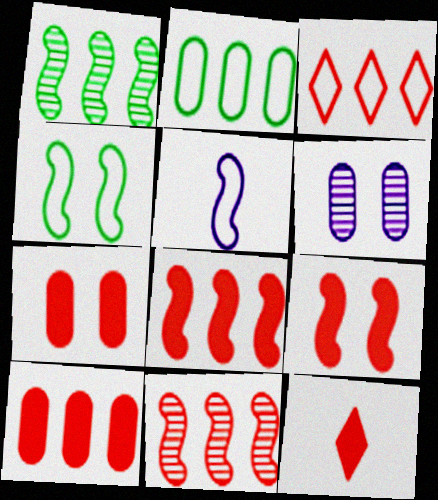[[1, 5, 9], 
[3, 10, 11], 
[7, 8, 12], 
[9, 10, 12]]